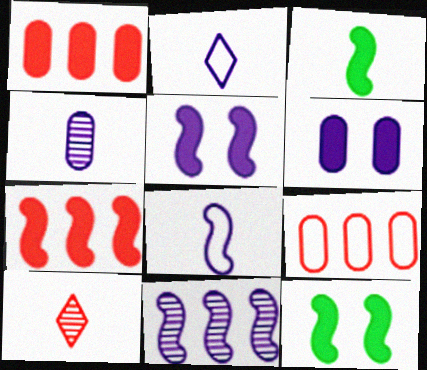[[2, 6, 11], 
[3, 5, 7], 
[5, 8, 11]]